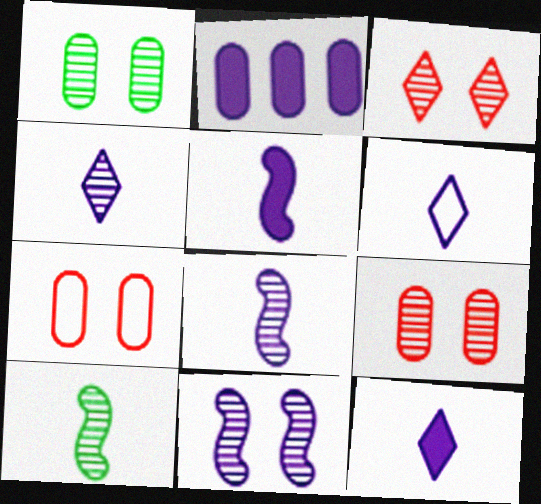[[1, 3, 11], 
[2, 6, 11], 
[4, 6, 12]]